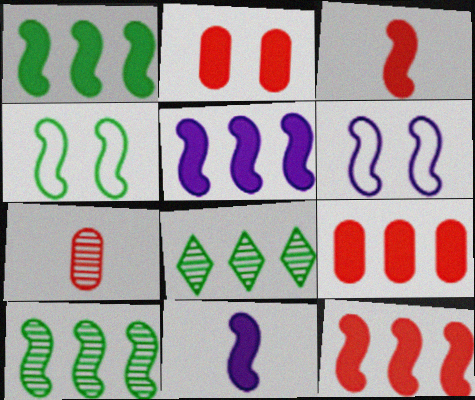[[1, 5, 12], 
[3, 6, 10]]